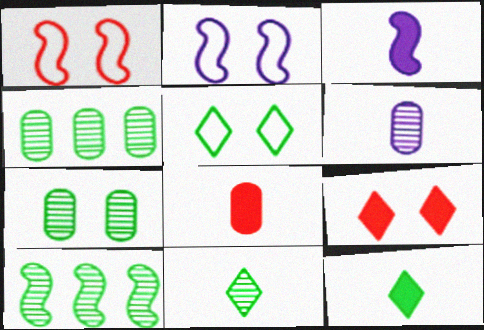[[1, 3, 10], 
[2, 7, 9], 
[3, 8, 12], 
[7, 10, 11]]